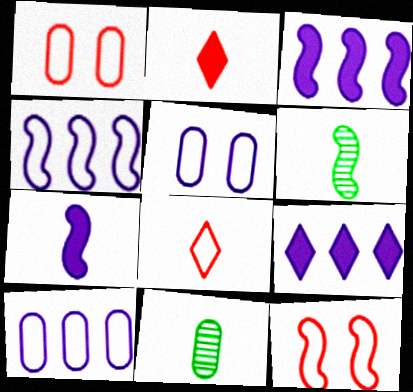[[1, 6, 9], 
[3, 6, 12], 
[7, 8, 11], 
[9, 11, 12]]